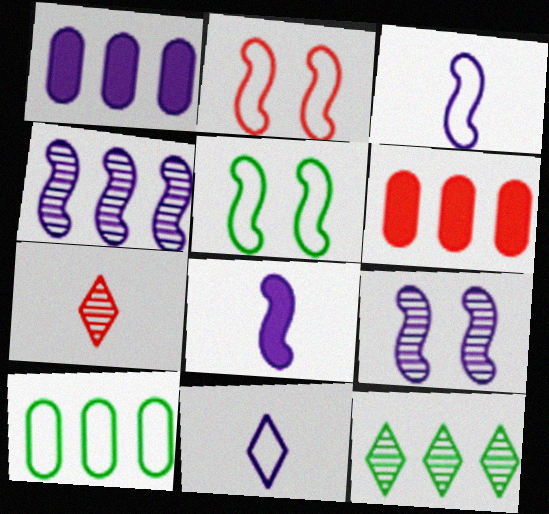[[1, 5, 7], 
[1, 9, 11], 
[2, 6, 7], 
[2, 10, 11]]